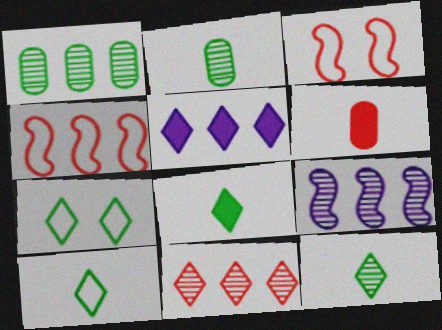[[1, 4, 5], 
[1, 9, 11], 
[2, 3, 5], 
[3, 6, 11], 
[6, 7, 9], 
[8, 10, 12]]